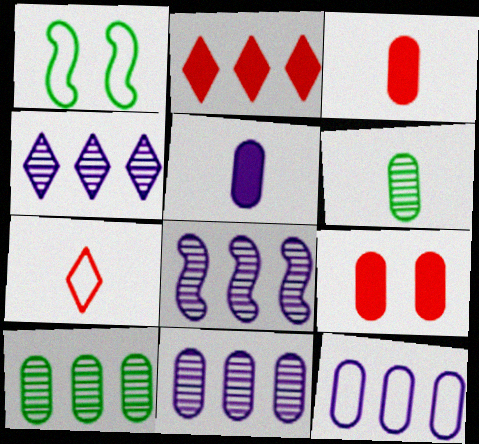[[1, 3, 4], 
[1, 7, 12], 
[4, 8, 11], 
[6, 9, 12]]